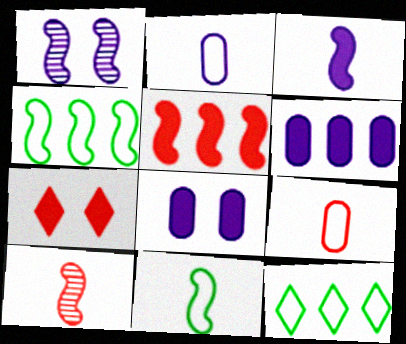[[1, 5, 11], 
[3, 10, 11], 
[8, 10, 12]]